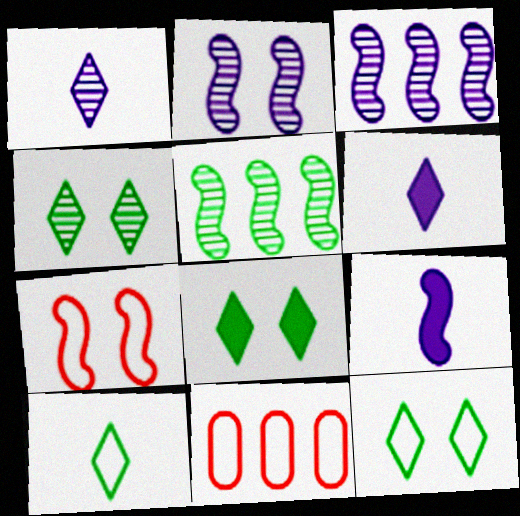[[4, 8, 12], 
[4, 9, 11], 
[5, 7, 9]]